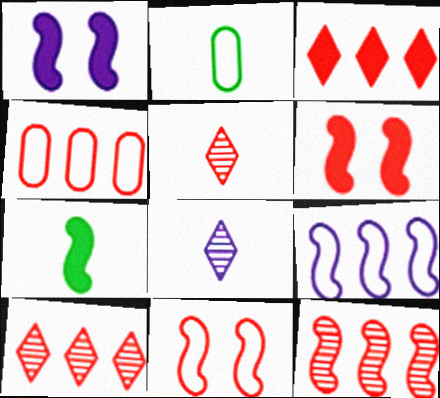[[1, 2, 10], 
[3, 4, 12], 
[4, 5, 6]]